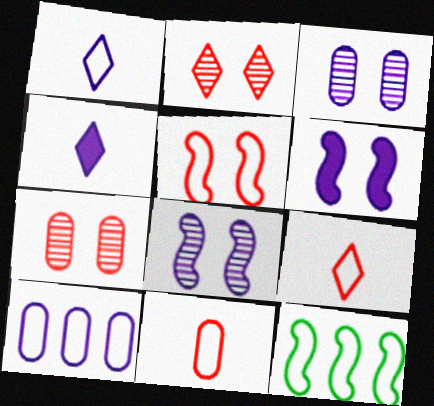[[4, 7, 12], 
[4, 8, 10]]